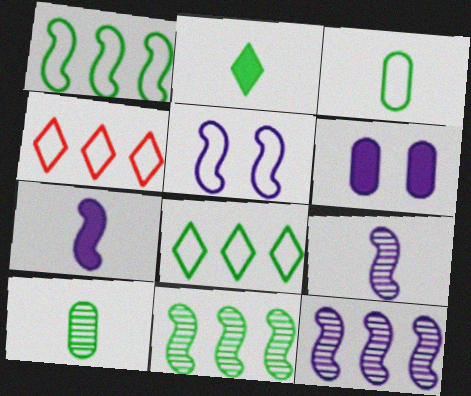[[3, 4, 5], 
[5, 7, 12]]